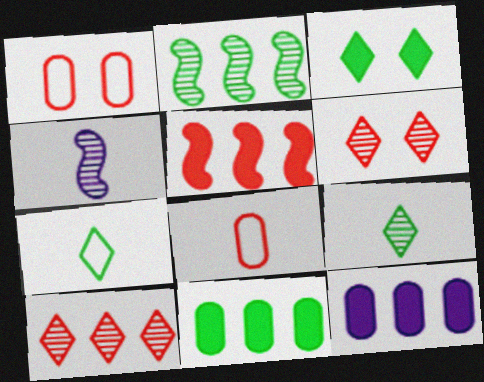[[5, 6, 8]]